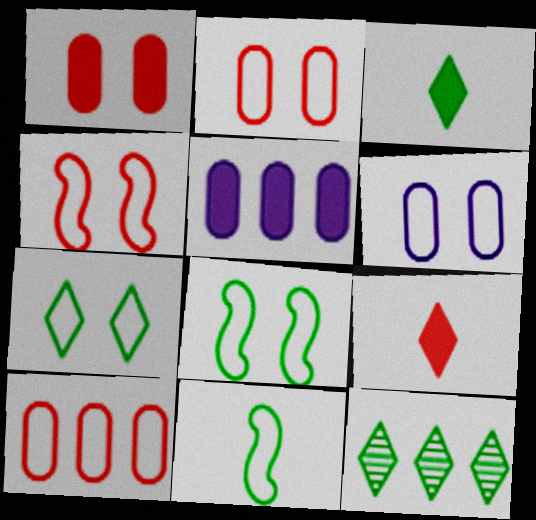[[3, 7, 12], 
[4, 6, 7]]